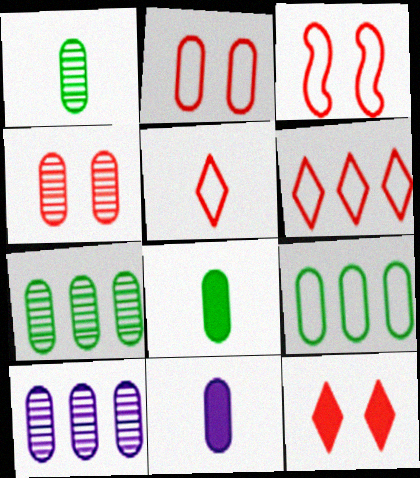[[1, 4, 10], 
[2, 7, 11], 
[2, 8, 10], 
[3, 4, 12], 
[4, 9, 11]]